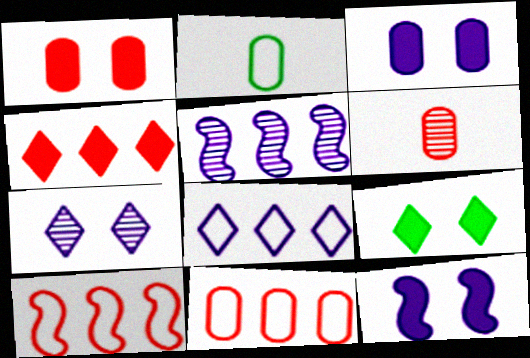[[1, 6, 11], 
[1, 9, 12]]